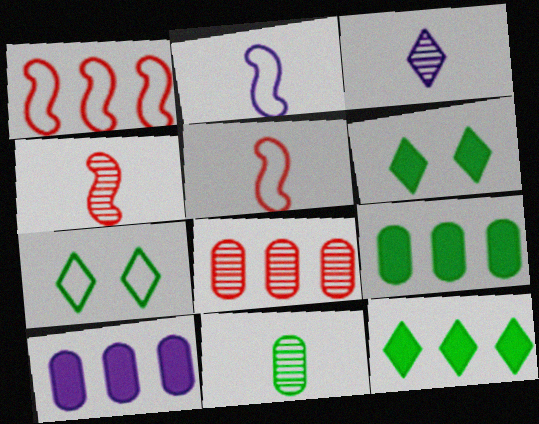[[2, 6, 8], 
[3, 4, 11], 
[4, 7, 10]]